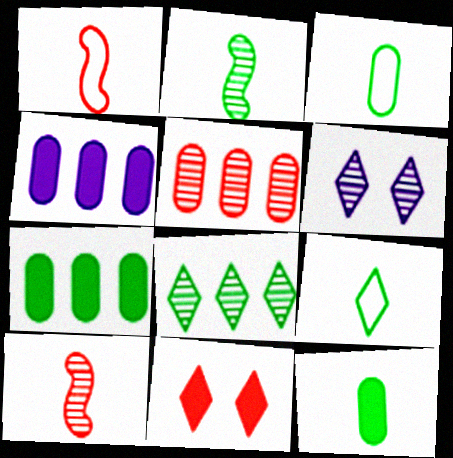[[1, 5, 11], 
[1, 6, 7], 
[2, 5, 6], 
[2, 9, 12]]